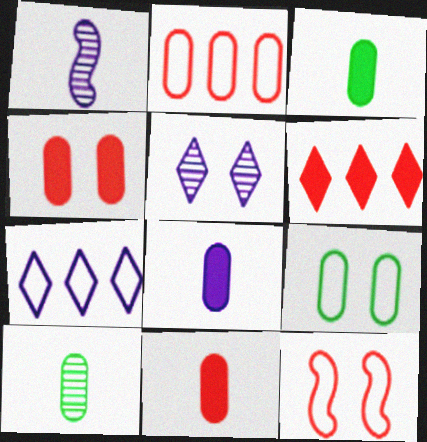[[1, 6, 9], 
[3, 8, 11]]